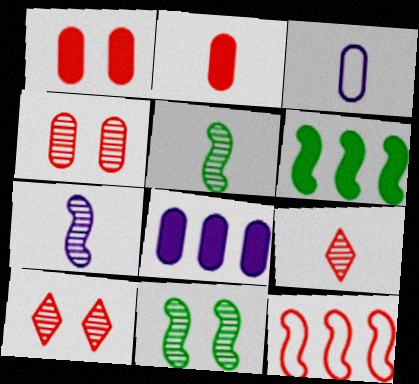[[1, 9, 12], 
[2, 10, 12], 
[3, 6, 10]]